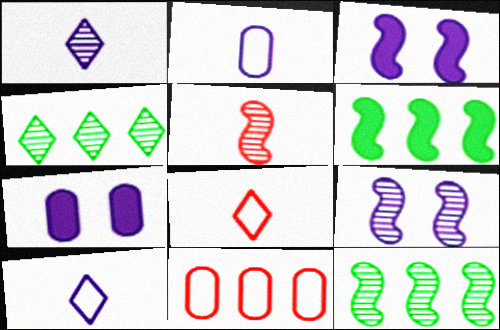[[5, 9, 12], 
[7, 8, 12]]